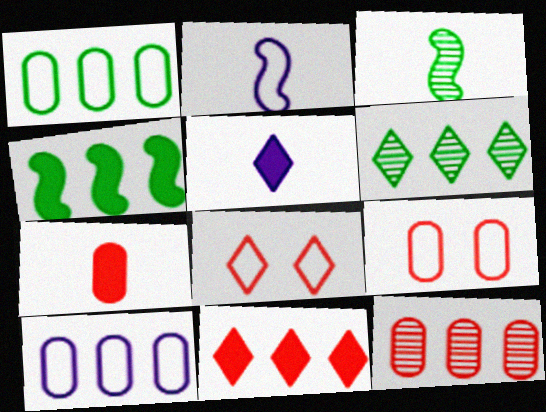[[1, 2, 8], 
[1, 4, 6], 
[5, 6, 8], 
[7, 9, 12]]